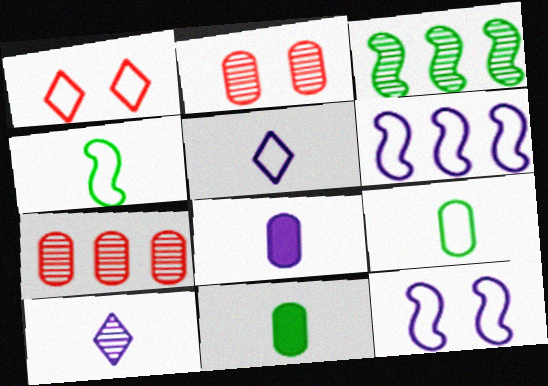[[1, 3, 8], 
[1, 6, 9], 
[2, 3, 10]]